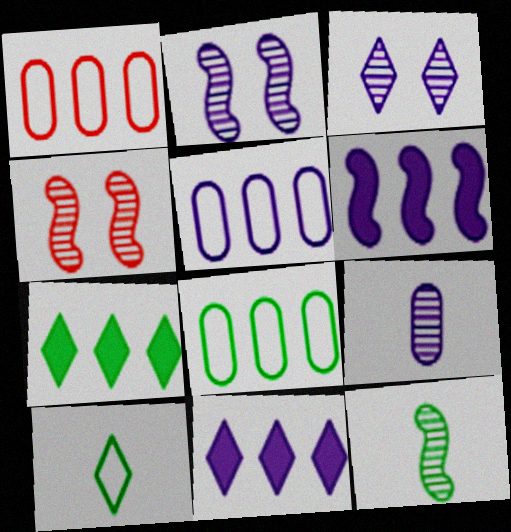[[1, 5, 8]]